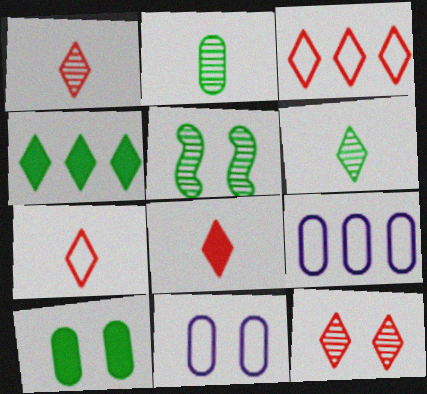[[1, 7, 8], 
[3, 8, 12], 
[5, 8, 9]]